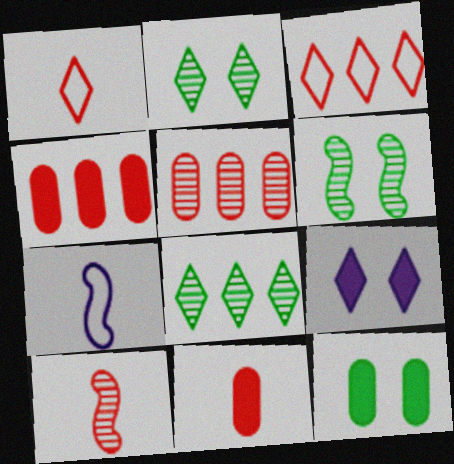[[1, 8, 9], 
[1, 10, 11], 
[2, 4, 7]]